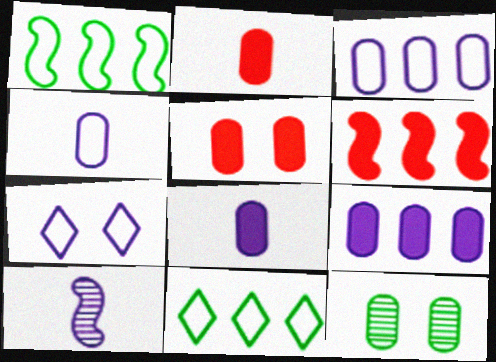[[2, 3, 12], 
[5, 10, 11], 
[7, 9, 10]]